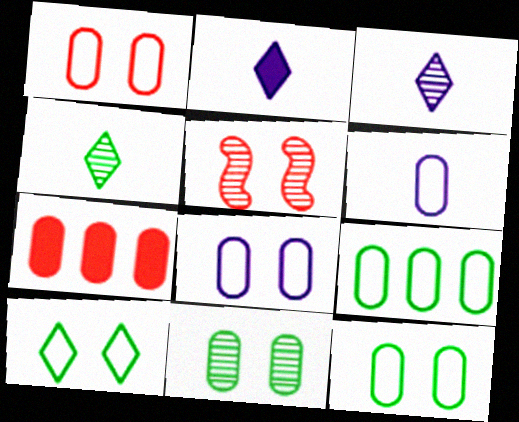[[1, 6, 9], 
[1, 8, 12], 
[2, 5, 9], 
[6, 7, 11]]